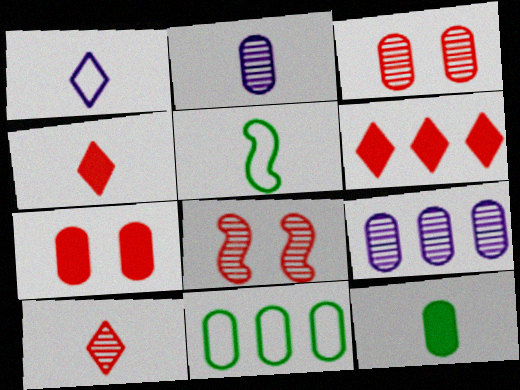[[2, 4, 5], 
[2, 7, 11]]